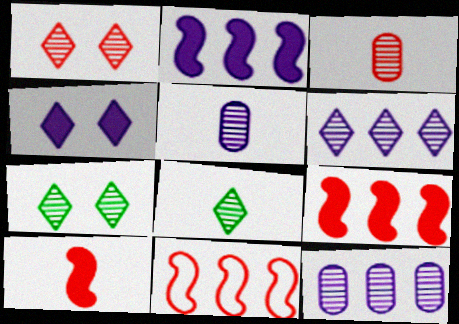[[1, 6, 8]]